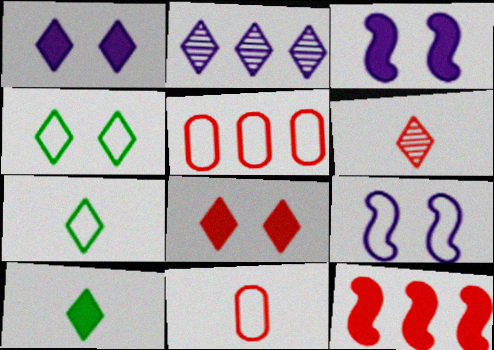[[2, 7, 8], 
[5, 7, 9]]